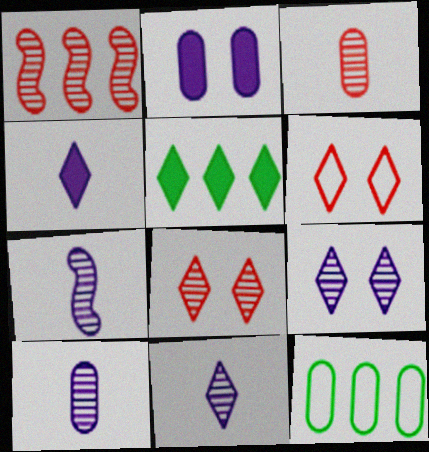[[1, 3, 8], 
[2, 3, 12], 
[5, 6, 11], 
[7, 10, 11]]